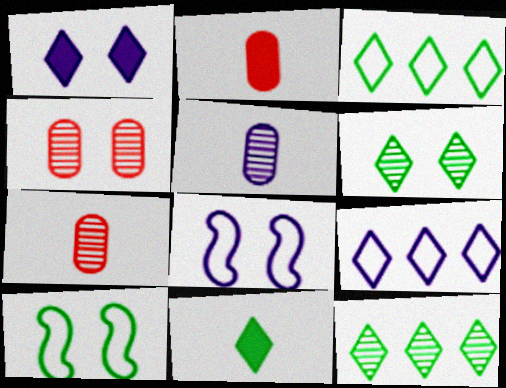[[1, 4, 10], 
[2, 8, 12], 
[3, 6, 11]]